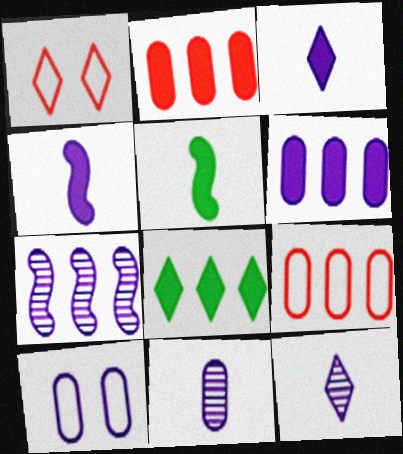[[1, 8, 12], 
[3, 7, 10], 
[6, 10, 11], 
[7, 8, 9]]